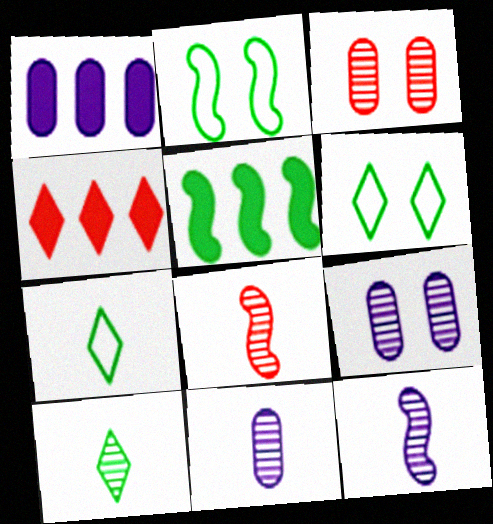[[1, 4, 5], 
[1, 6, 8], 
[2, 4, 11], 
[8, 10, 11]]